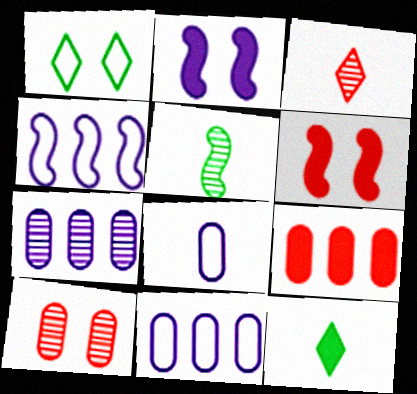[[1, 2, 10], 
[2, 9, 12], 
[4, 5, 6], 
[4, 10, 12]]